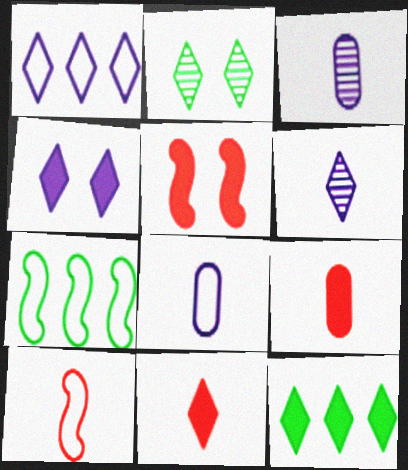[[1, 2, 11], 
[1, 4, 6], 
[4, 11, 12]]